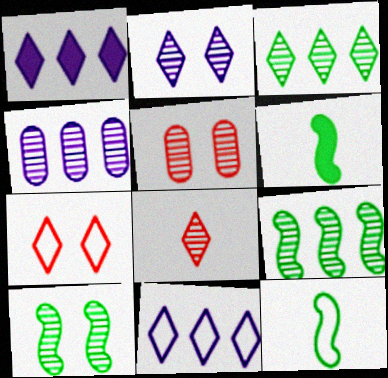[[1, 5, 12], 
[2, 3, 8], 
[2, 5, 10], 
[4, 6, 7], 
[4, 8, 10], 
[5, 6, 11]]